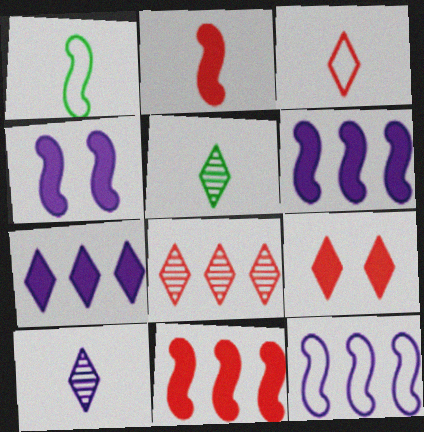[[3, 8, 9]]